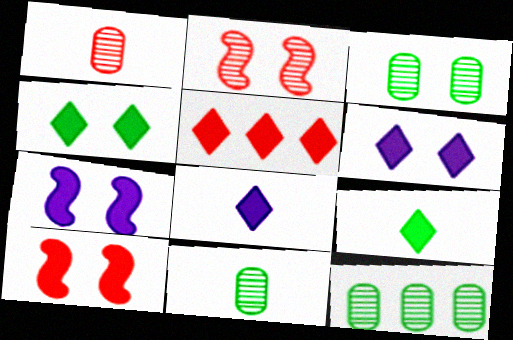[[3, 11, 12], 
[4, 5, 8], 
[5, 6, 9]]